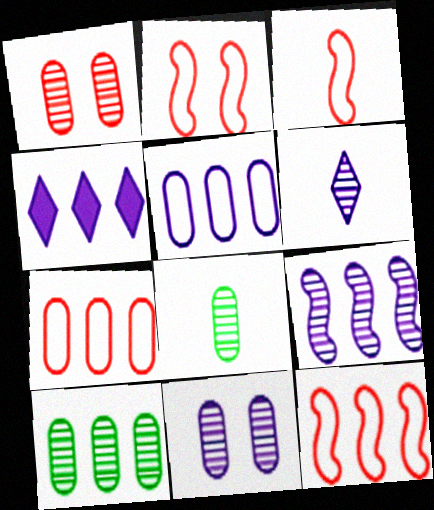[[2, 3, 12], 
[2, 4, 8], 
[4, 5, 9], 
[4, 10, 12], 
[6, 9, 11]]